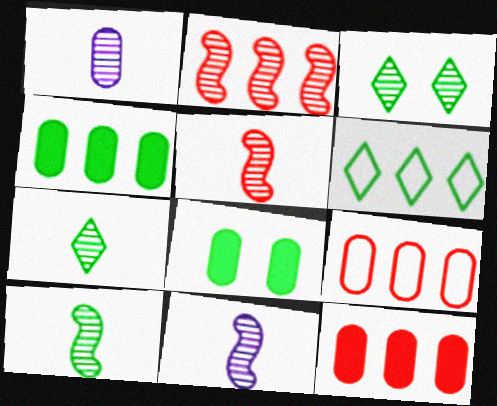[[1, 2, 3], 
[1, 5, 7], 
[1, 8, 9], 
[5, 10, 11], 
[6, 8, 10]]